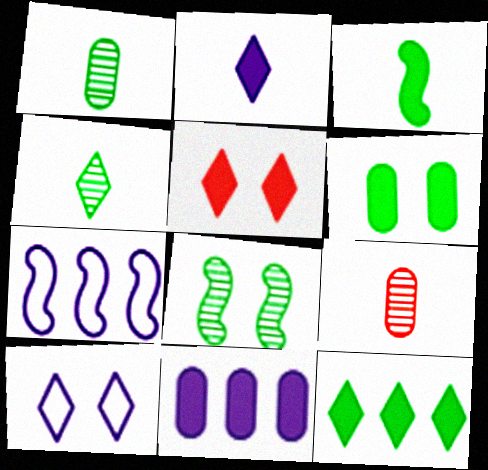[[1, 5, 7], 
[2, 5, 12], 
[3, 5, 11], 
[3, 6, 12]]